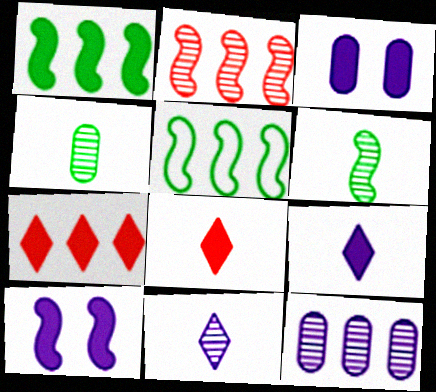[[1, 3, 8], 
[5, 7, 12]]